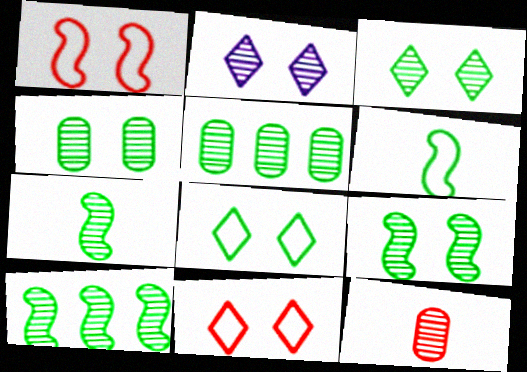[[2, 10, 12], 
[3, 4, 9], 
[3, 5, 7], 
[7, 9, 10]]